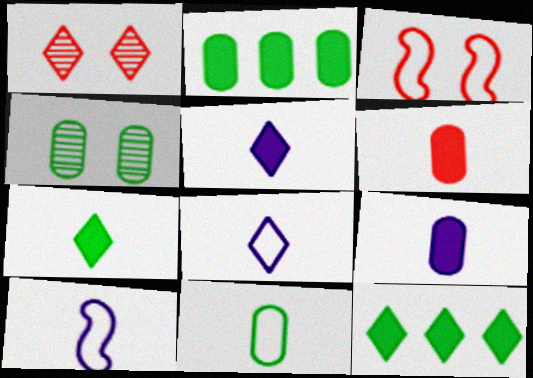[[1, 2, 10], 
[1, 8, 12], 
[2, 4, 11]]